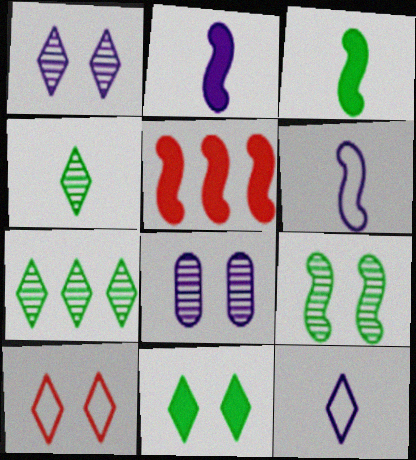[[1, 10, 11], 
[5, 6, 9]]